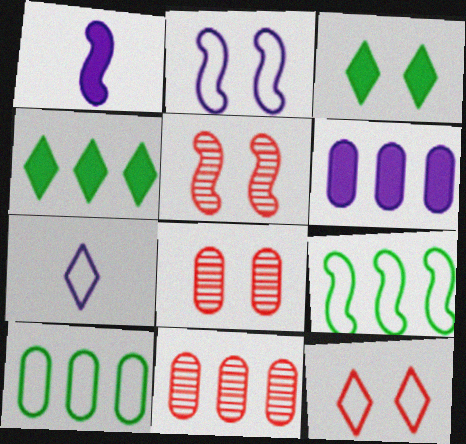[[1, 5, 9], 
[2, 3, 8], 
[6, 10, 11]]